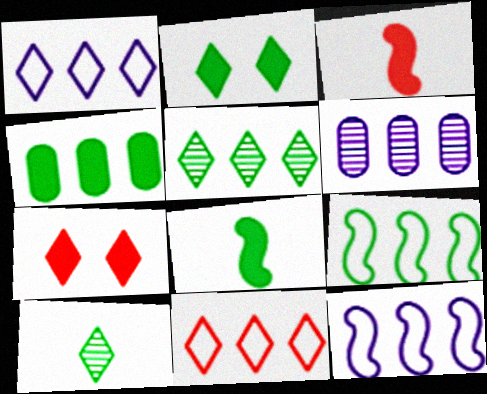[[1, 7, 10], 
[2, 4, 8], 
[4, 5, 9]]